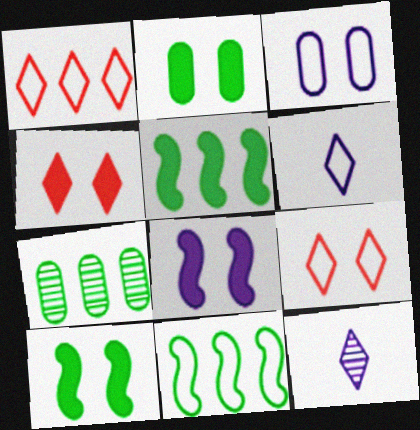[[2, 4, 8]]